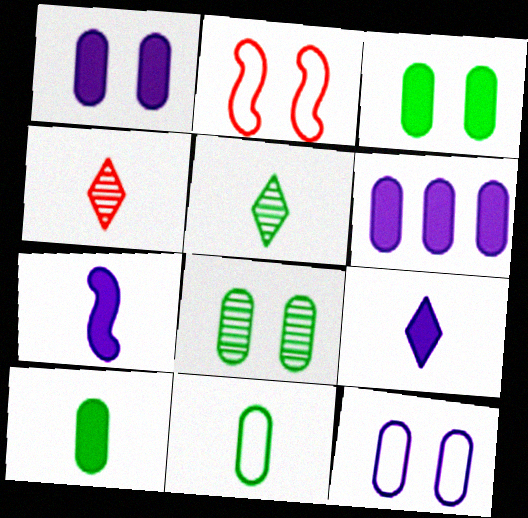[[2, 5, 6], 
[4, 7, 11]]